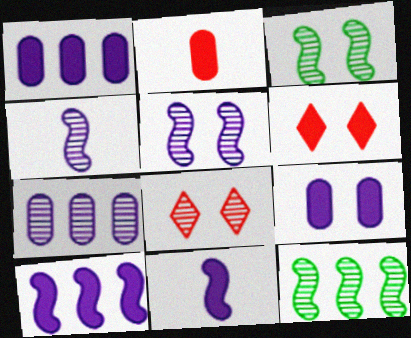[]